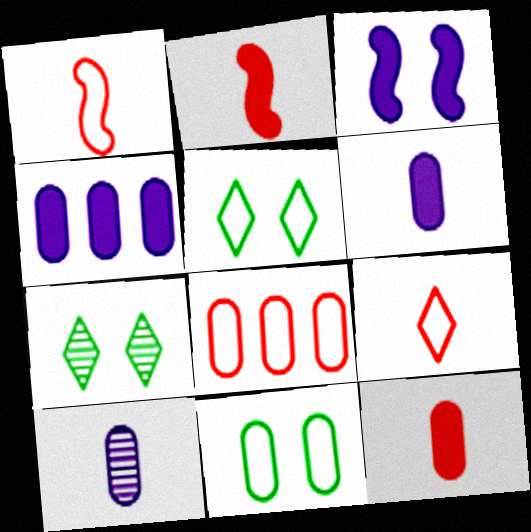[[1, 4, 7]]